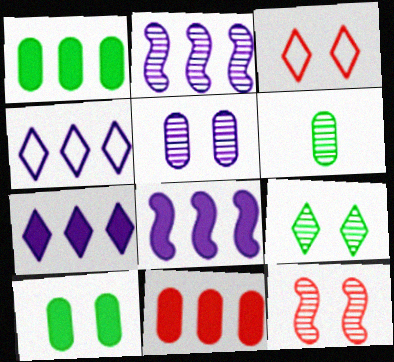[[3, 6, 8], 
[5, 9, 12]]